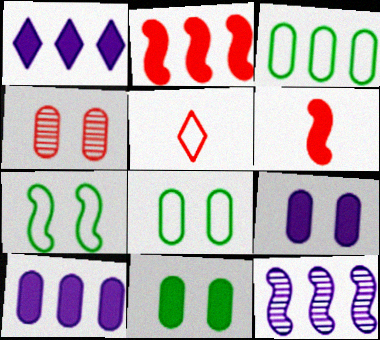[[1, 6, 11], 
[2, 4, 5], 
[4, 8, 9], 
[5, 11, 12], 
[6, 7, 12]]